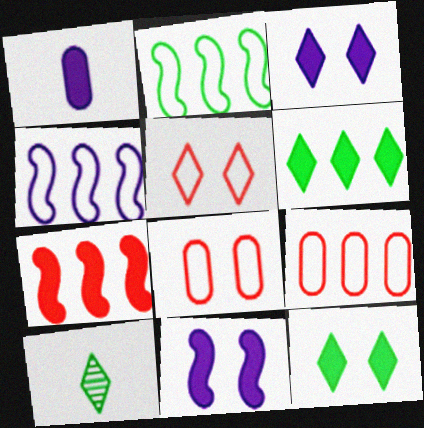[[1, 7, 12], 
[9, 10, 11]]